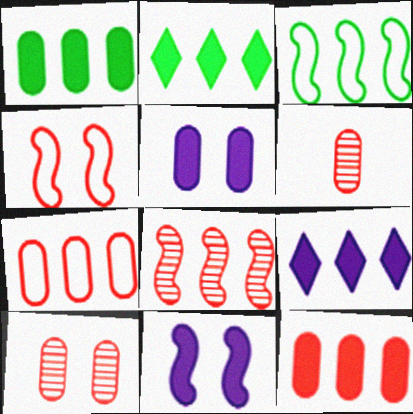[]